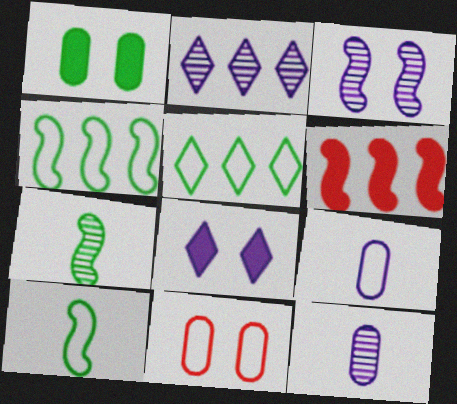[[1, 5, 7], 
[2, 3, 12], 
[3, 6, 10]]